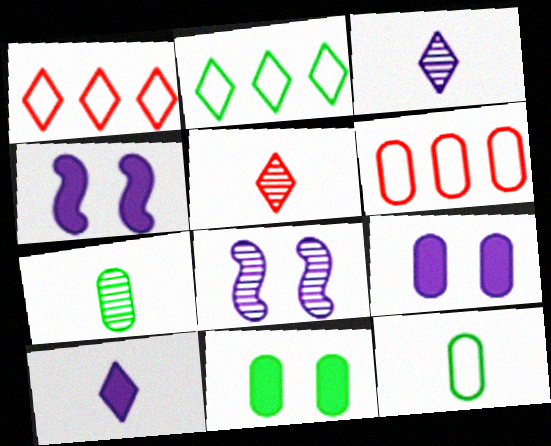[[1, 4, 7], 
[6, 7, 9]]